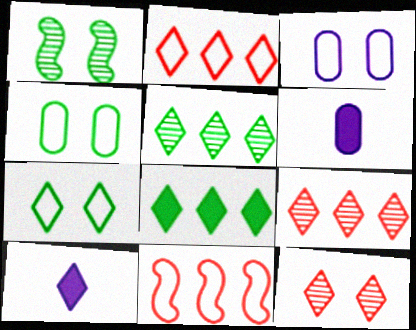[[1, 2, 6], 
[7, 9, 10]]